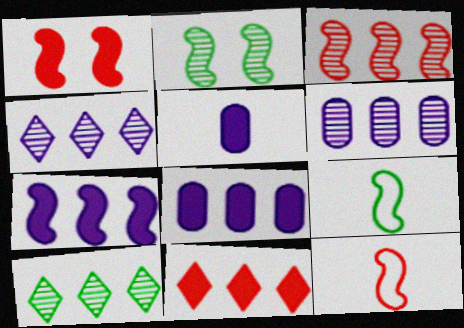[[1, 3, 12], 
[2, 7, 12], 
[3, 6, 10]]